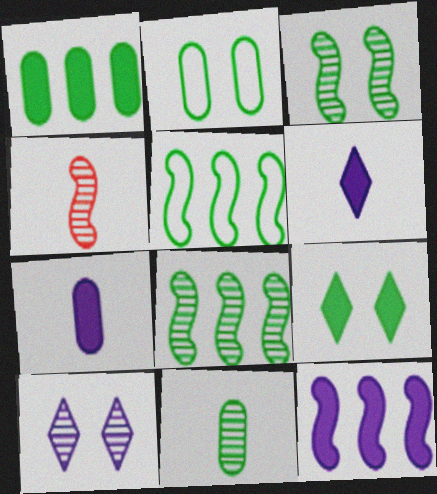[[1, 2, 11], 
[2, 3, 9], 
[5, 9, 11]]